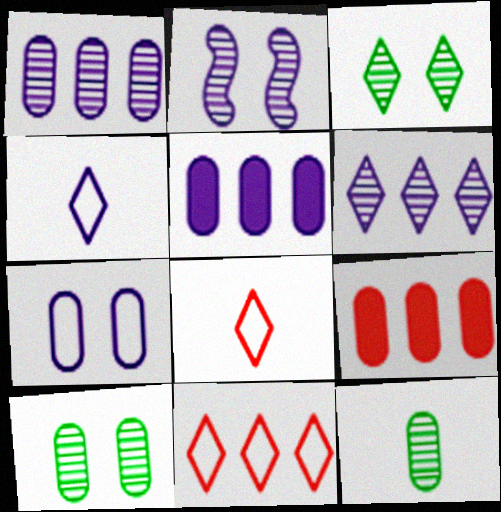[[2, 4, 5], 
[7, 9, 12]]